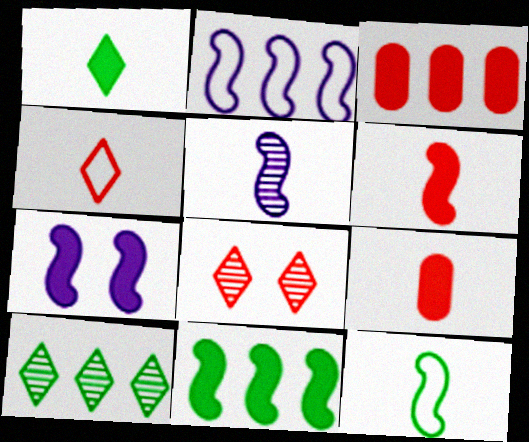[[1, 3, 7], 
[2, 3, 10], 
[2, 5, 7], 
[5, 6, 12], 
[6, 7, 11]]